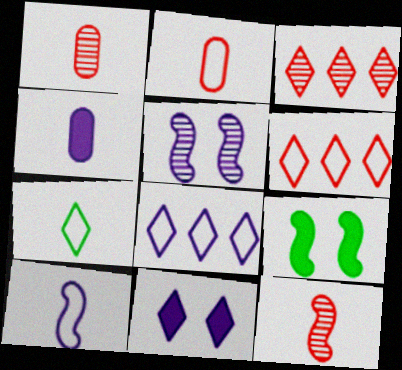[[1, 8, 9], 
[2, 7, 10], 
[3, 7, 11], 
[4, 5, 8], 
[4, 7, 12]]